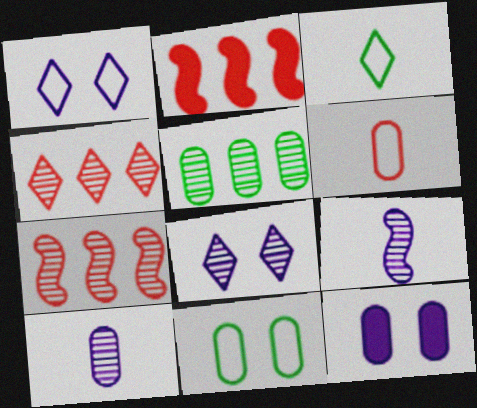[[3, 7, 12], 
[5, 6, 12]]